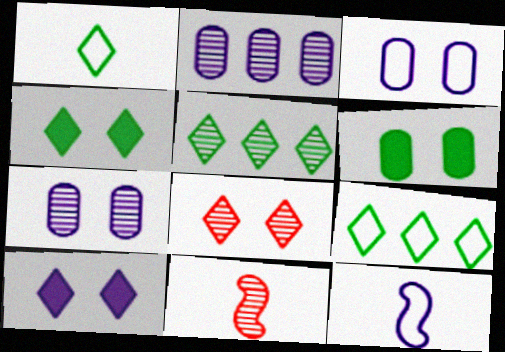[[1, 4, 5], 
[2, 10, 12], 
[5, 7, 11]]